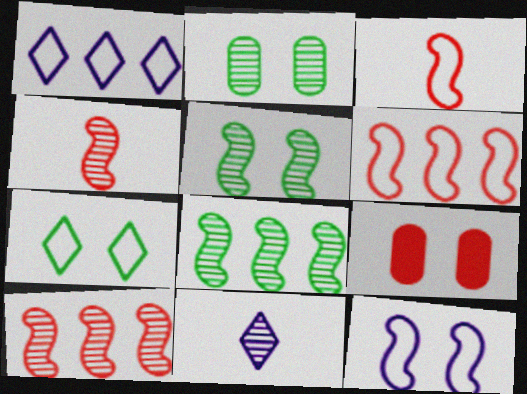[[2, 10, 11]]